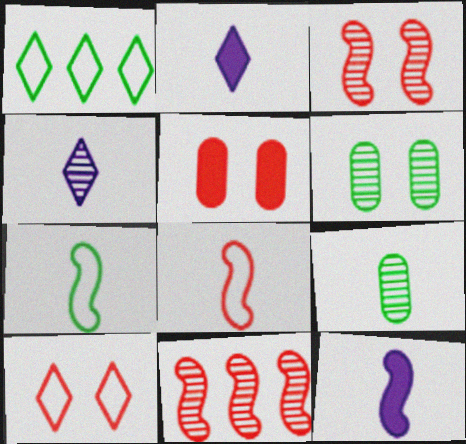[[2, 8, 9], 
[3, 5, 10], 
[4, 6, 11]]